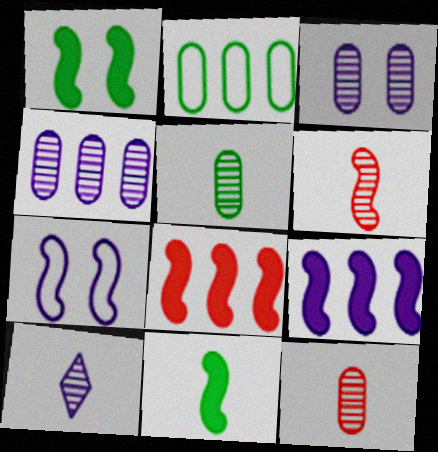[[5, 6, 10]]